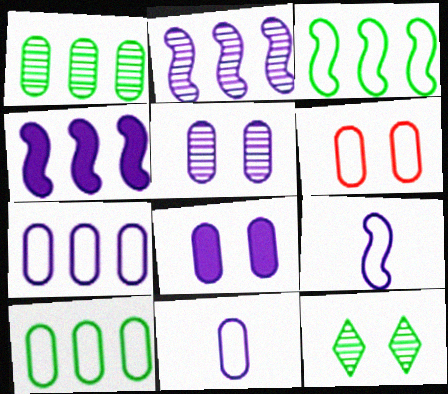[[6, 10, 11]]